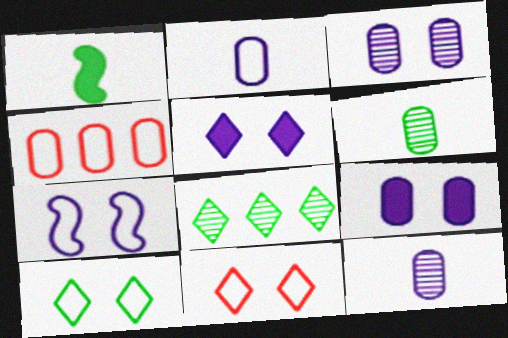[[3, 5, 7], 
[4, 6, 9]]